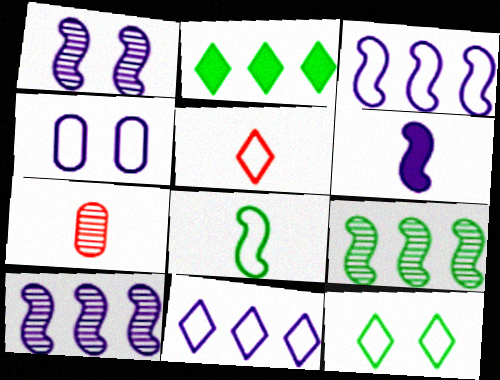[[1, 3, 6], 
[5, 11, 12]]